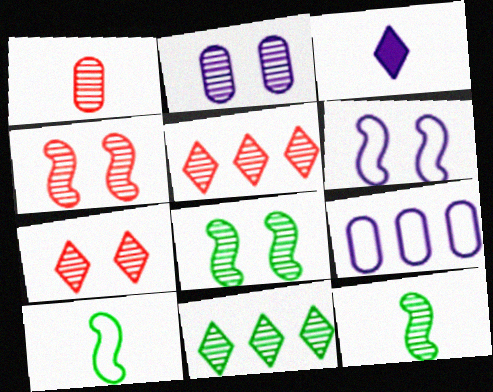[[1, 3, 10], 
[1, 4, 5], 
[2, 5, 12], 
[2, 7, 8]]